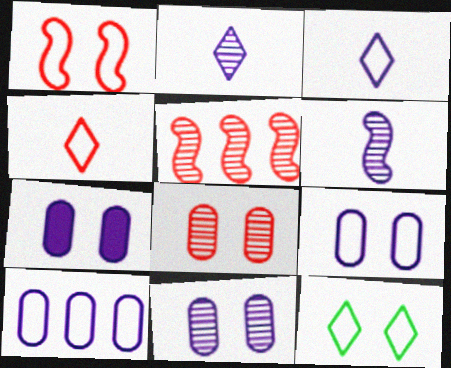[[1, 9, 12], 
[7, 9, 11]]